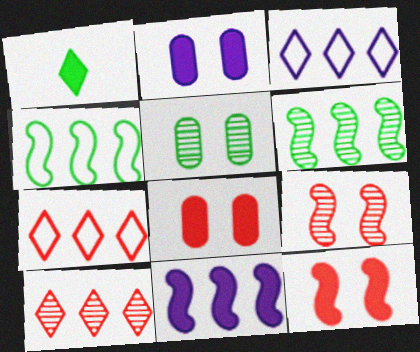[[1, 4, 5], 
[1, 8, 11]]